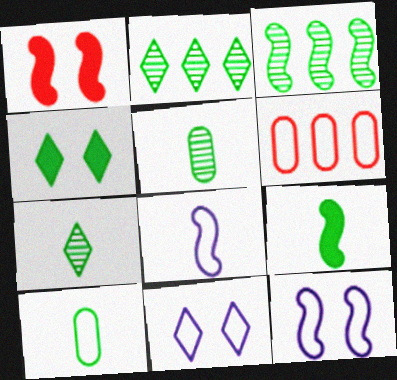[[1, 3, 8], 
[3, 4, 10], 
[7, 9, 10]]